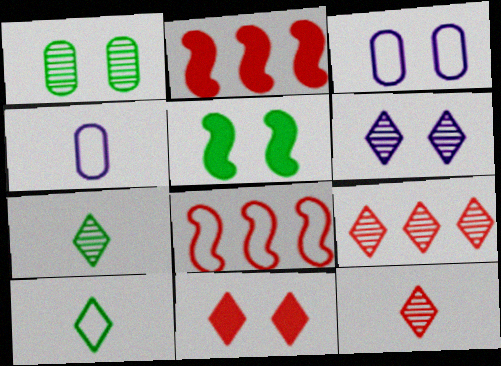[[2, 3, 7], 
[3, 8, 10], 
[4, 5, 9], 
[6, 7, 9]]